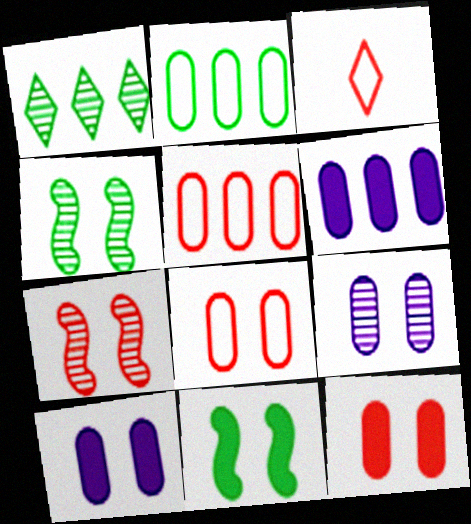[[3, 4, 6]]